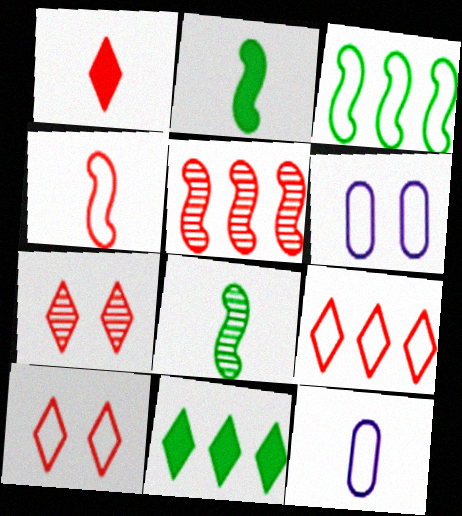[[1, 7, 9], 
[1, 8, 12], 
[3, 10, 12]]